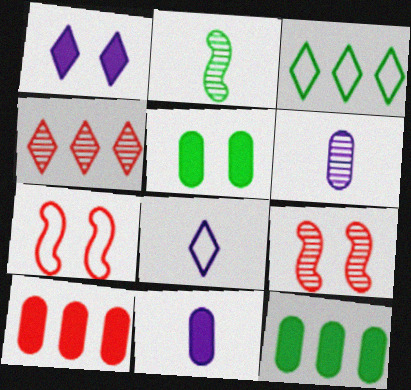[[2, 3, 5], 
[3, 9, 11], 
[5, 10, 11], 
[8, 9, 12]]